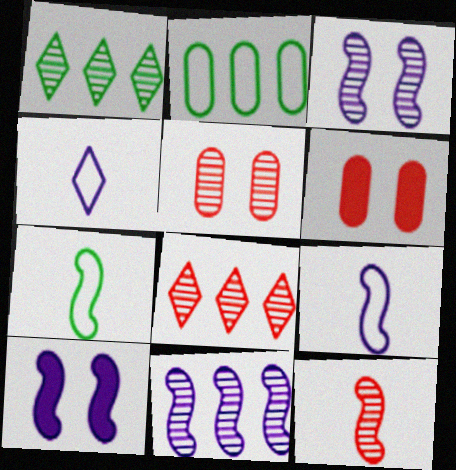[[1, 6, 9], 
[5, 8, 12], 
[9, 10, 11]]